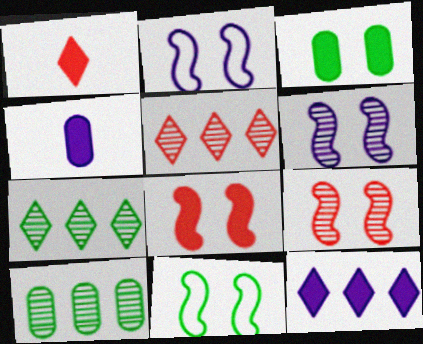[[1, 2, 10], 
[4, 5, 11], 
[6, 8, 11]]